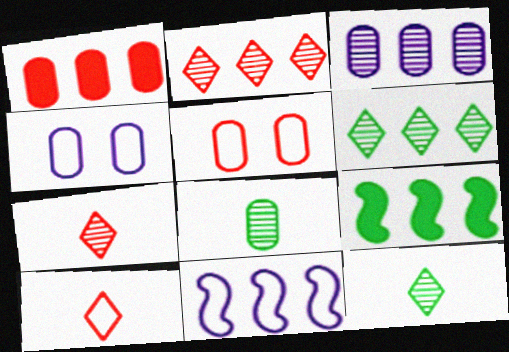[[1, 4, 8], 
[1, 6, 11], 
[4, 7, 9]]